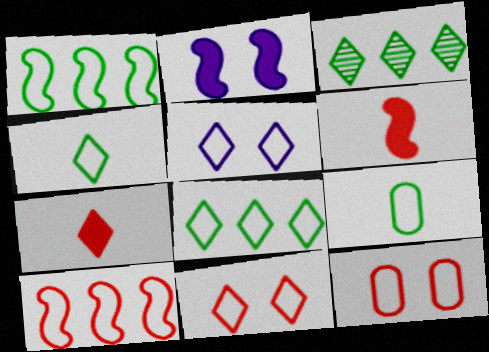[[3, 5, 7], 
[5, 9, 10]]